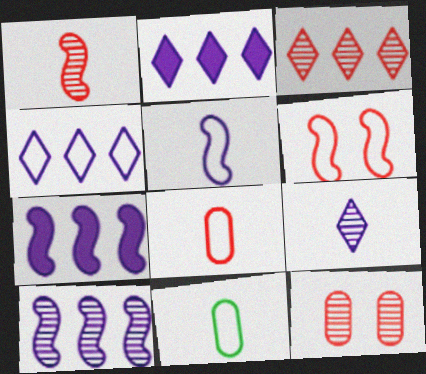[[1, 3, 12], 
[4, 6, 11]]